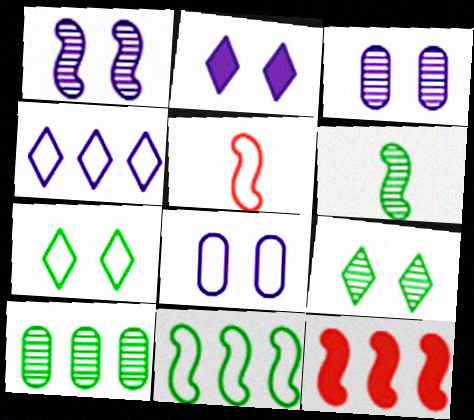[[1, 2, 8], 
[2, 5, 10], 
[4, 10, 12], 
[6, 9, 10]]